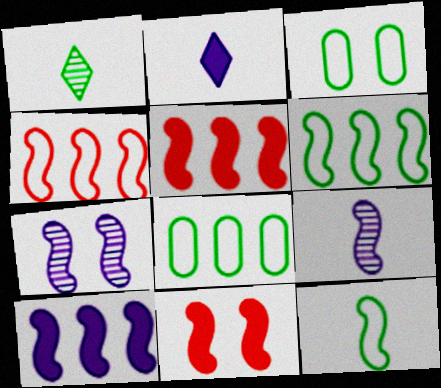[[5, 7, 12], 
[6, 9, 11]]